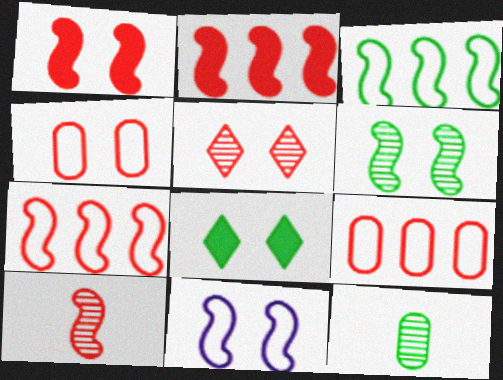[[1, 4, 5], 
[1, 6, 11], 
[1, 7, 10], 
[3, 8, 12]]